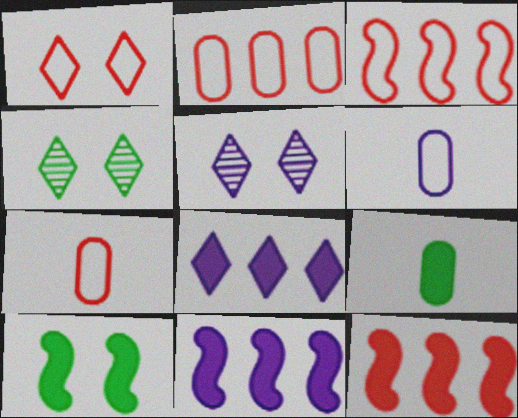[[1, 3, 7], 
[3, 5, 9], 
[4, 6, 12], 
[4, 7, 11], 
[5, 6, 11]]